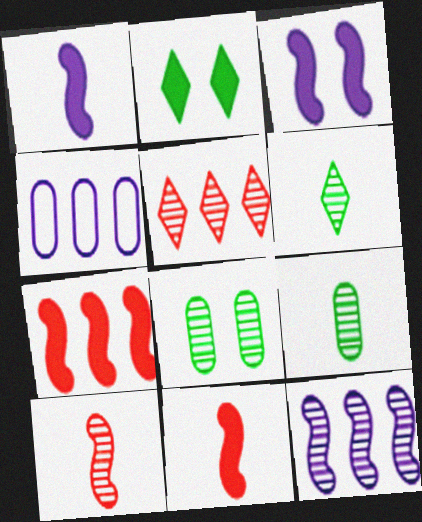[[2, 4, 10]]